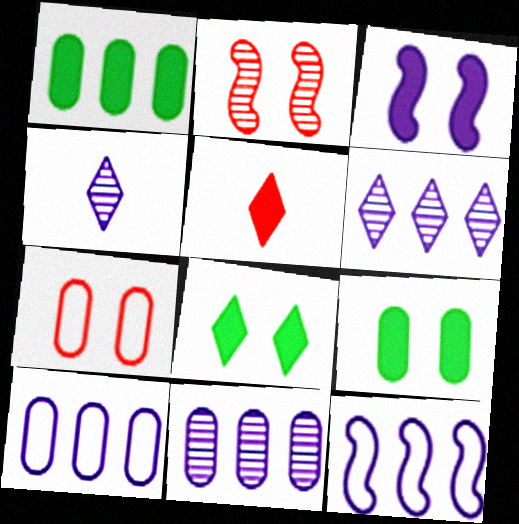[[1, 3, 5], 
[3, 4, 10]]